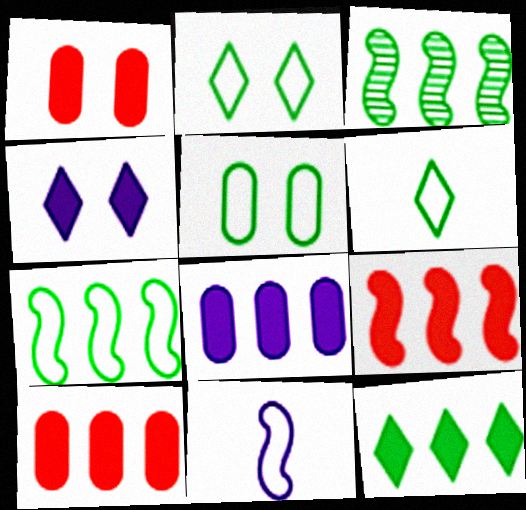[[5, 6, 7], 
[8, 9, 12]]